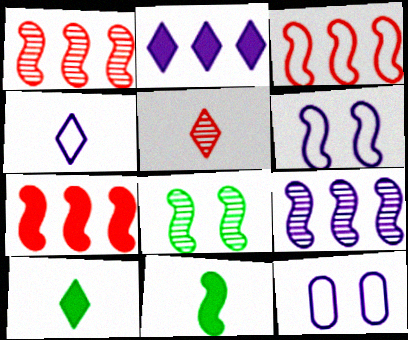[[1, 3, 7], 
[1, 6, 11], 
[1, 10, 12], 
[4, 5, 10]]